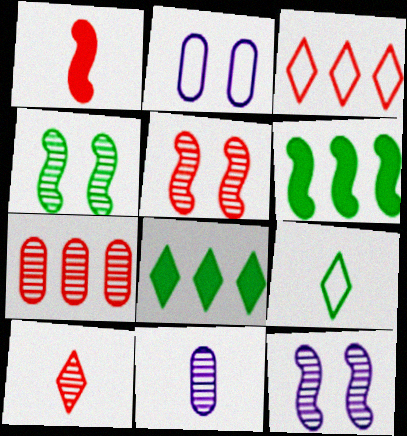[[1, 9, 11], 
[2, 6, 10], 
[4, 5, 12], 
[5, 7, 10]]